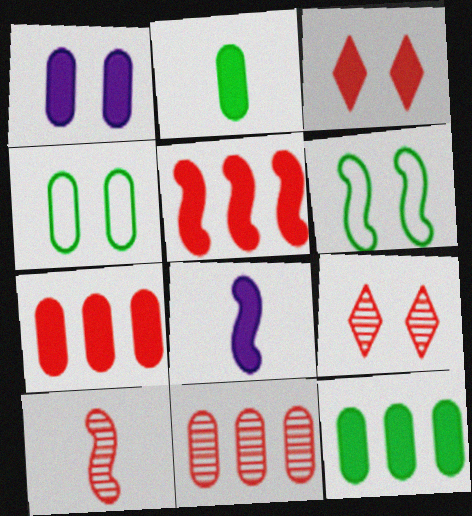[[1, 2, 7], 
[1, 6, 9], 
[3, 8, 12], 
[9, 10, 11]]